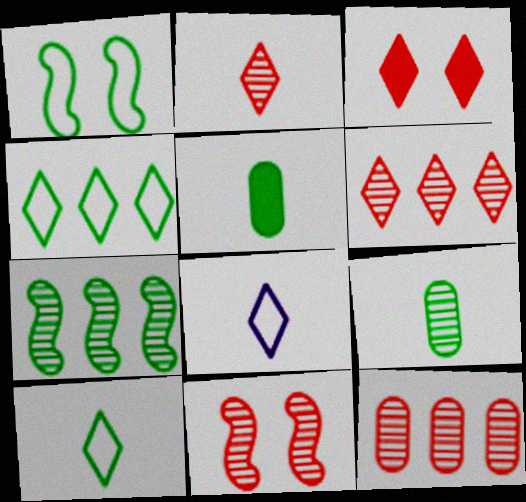[[2, 11, 12]]